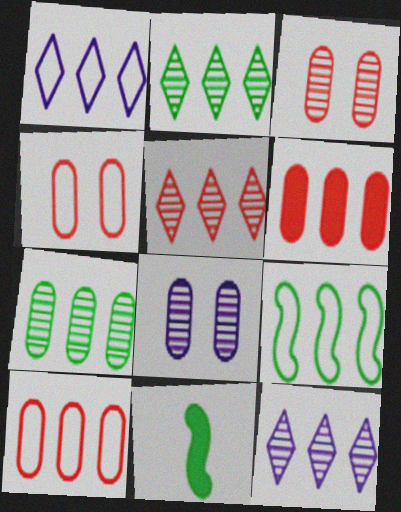[[1, 3, 11], 
[1, 9, 10], 
[2, 5, 12], 
[4, 11, 12], 
[6, 9, 12]]